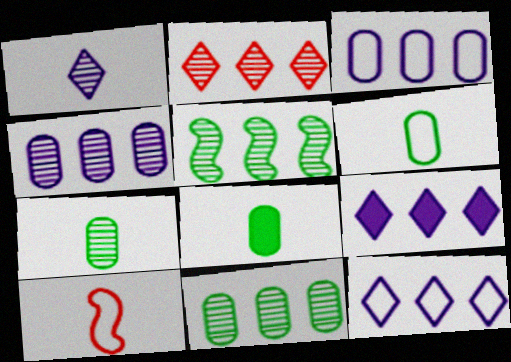[[1, 8, 10], 
[2, 4, 5], 
[6, 7, 8]]